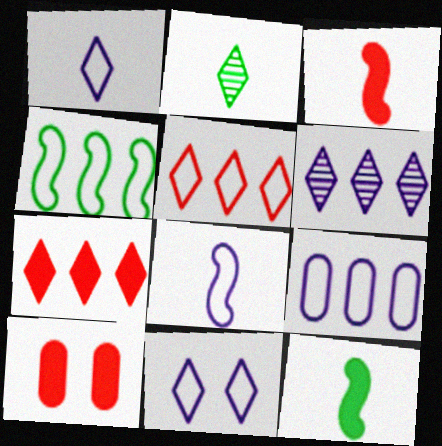[[2, 7, 11], 
[3, 7, 10], 
[4, 5, 9], 
[8, 9, 11]]